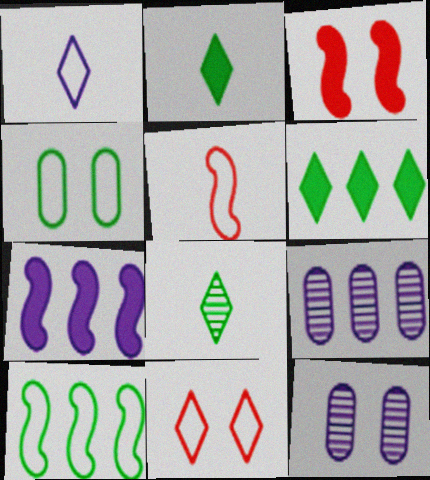[[1, 7, 12], 
[5, 6, 12]]